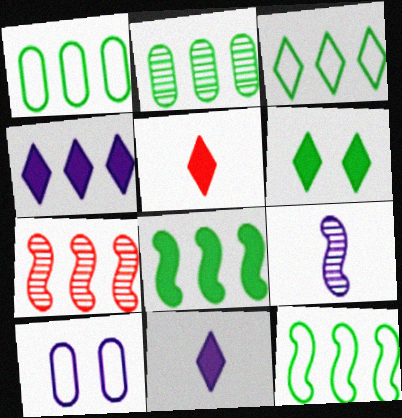[[1, 3, 12], 
[1, 4, 7], 
[2, 3, 8], 
[4, 5, 6], 
[4, 9, 10]]